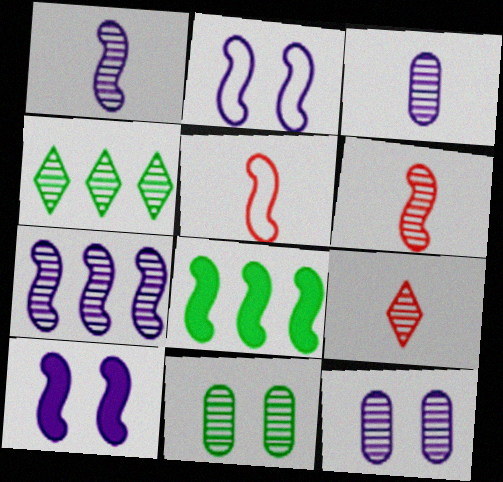[[2, 6, 8], 
[4, 6, 12], 
[7, 9, 11]]